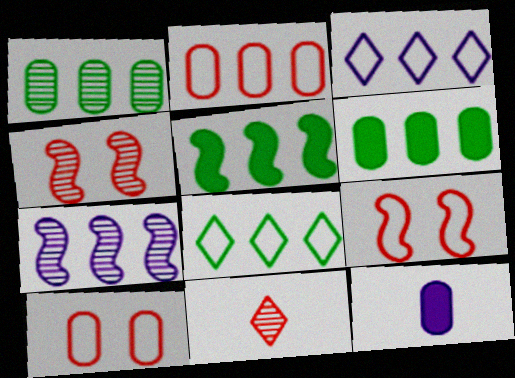[[1, 5, 8], 
[1, 10, 12], 
[4, 8, 12]]